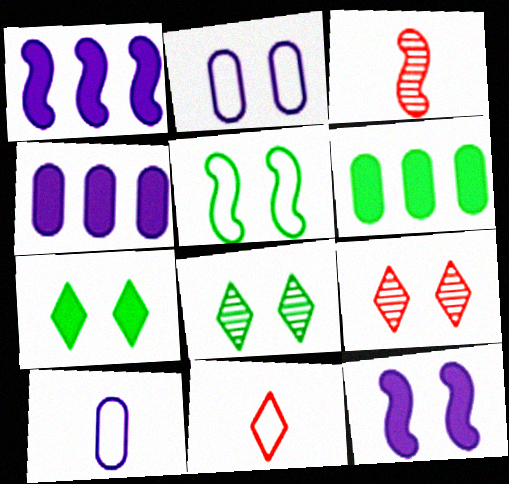[[1, 3, 5]]